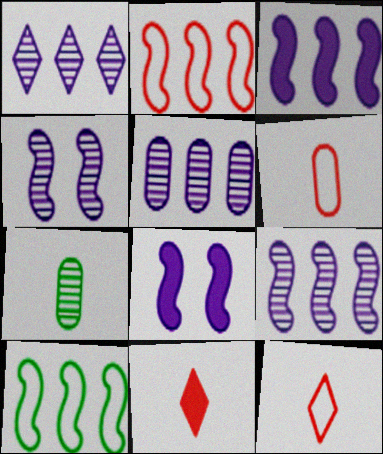[[1, 5, 9]]